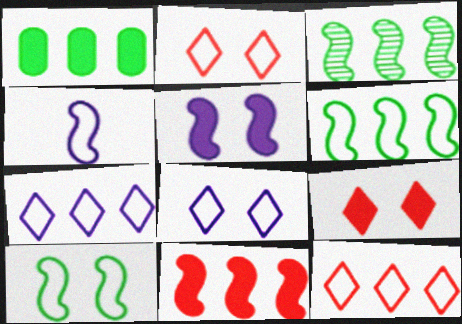[]